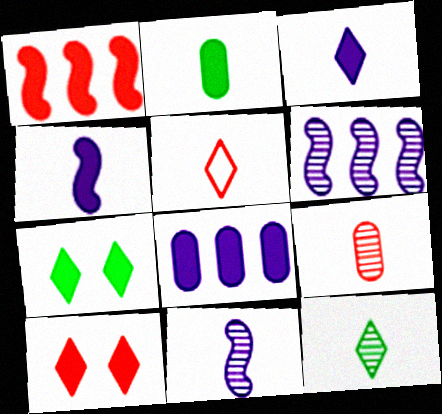[[2, 5, 11], 
[3, 5, 12], 
[9, 11, 12]]